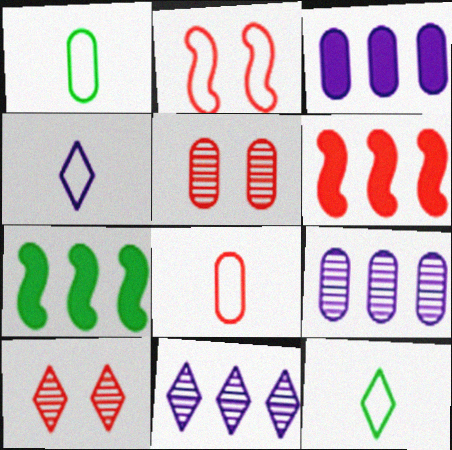[[1, 3, 5], 
[4, 5, 7], 
[6, 8, 10]]